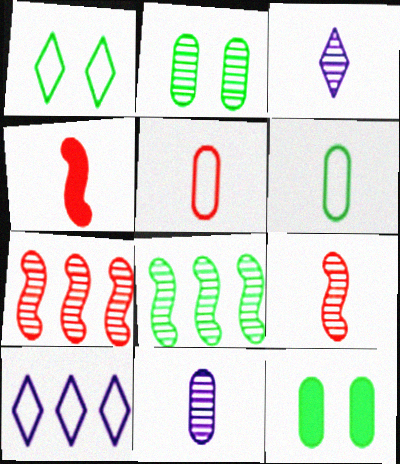[[2, 3, 7], 
[2, 4, 10], 
[3, 4, 6], 
[9, 10, 12]]